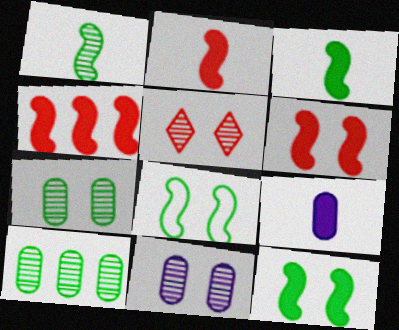[[2, 4, 6]]